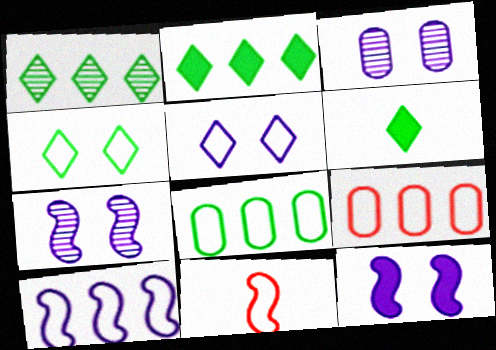[[1, 4, 6], 
[2, 3, 11], 
[3, 5, 12], 
[5, 8, 11], 
[6, 7, 9]]